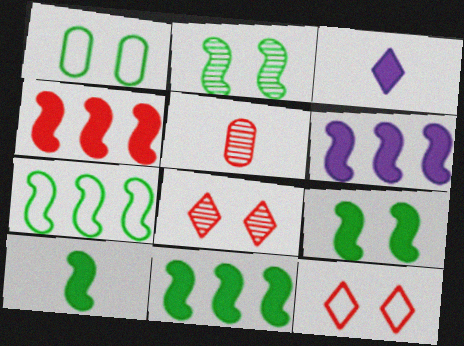[[2, 7, 10], 
[4, 5, 12], 
[4, 6, 11], 
[9, 10, 11]]